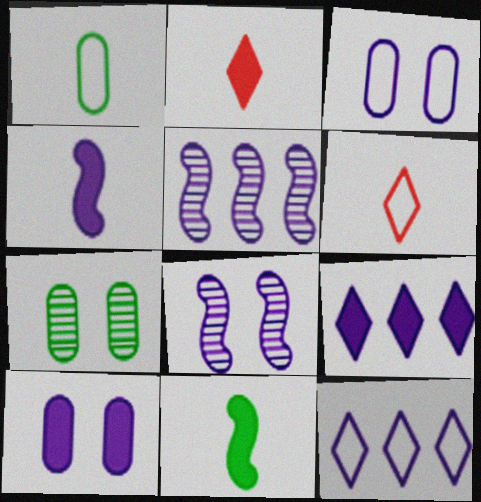[[4, 9, 10]]